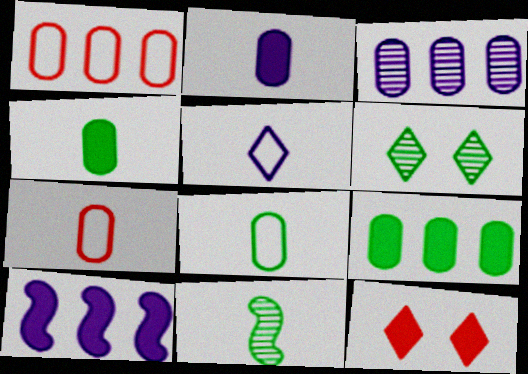[[1, 3, 9], 
[4, 10, 12], 
[6, 7, 10]]